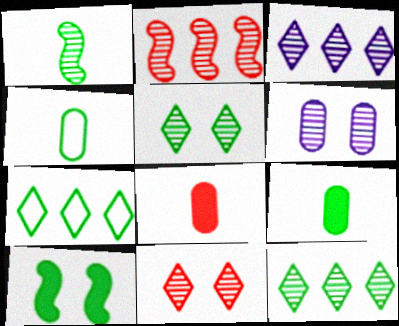[[4, 10, 12]]